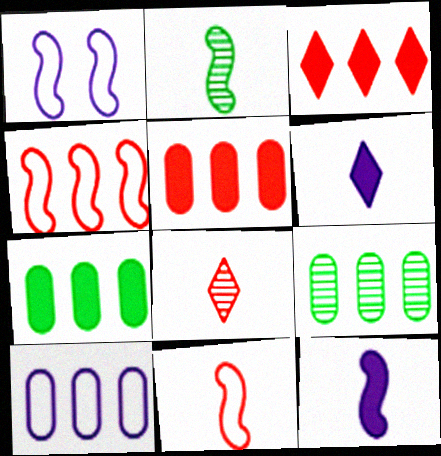[[1, 7, 8], 
[2, 11, 12], 
[5, 9, 10]]